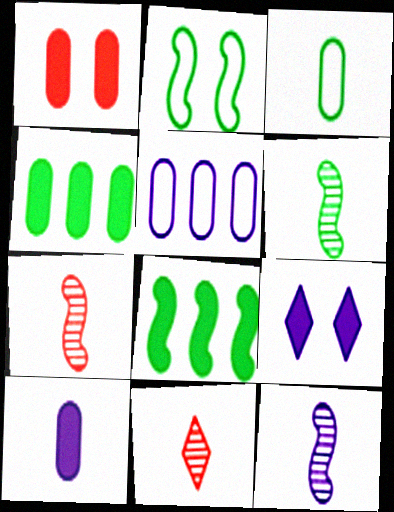[[1, 4, 10], 
[2, 6, 8], 
[5, 9, 12], 
[6, 7, 12]]